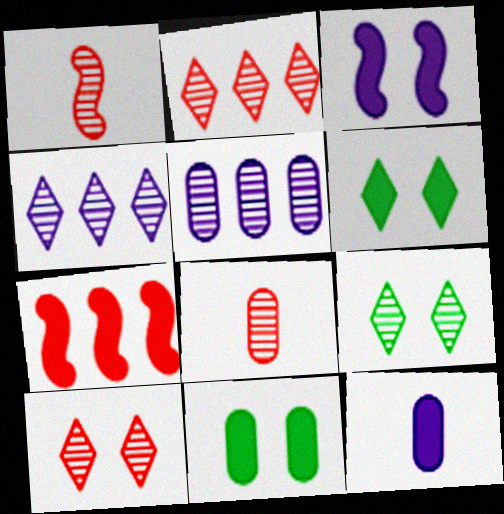[[1, 5, 9], 
[6, 7, 12]]